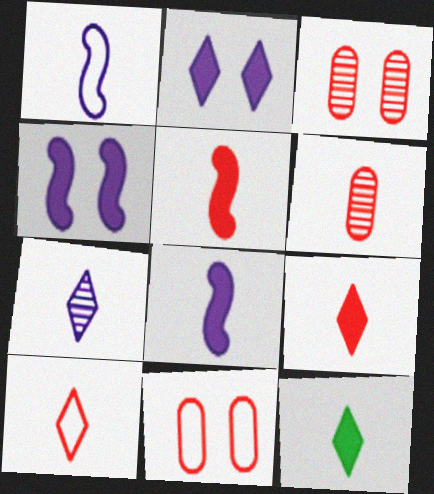[[1, 6, 12], 
[5, 6, 10], 
[7, 10, 12]]